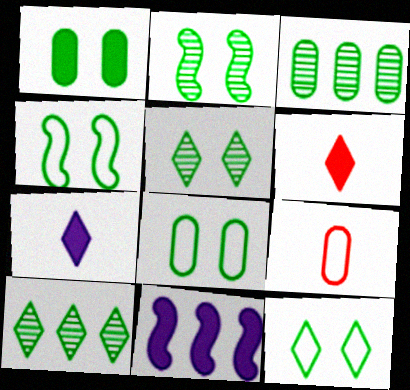[[1, 2, 12], 
[1, 4, 5], 
[1, 6, 11], 
[4, 8, 12], 
[5, 9, 11]]